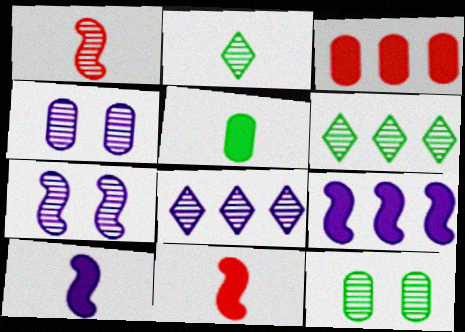[[1, 4, 6], 
[1, 8, 12]]